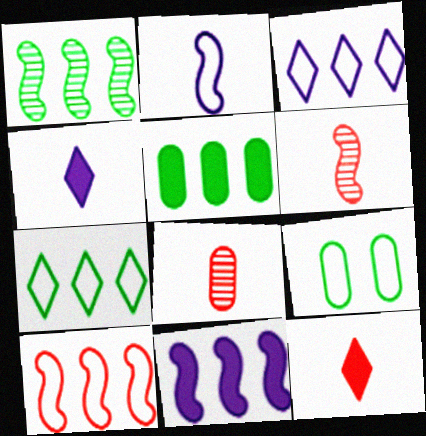[[1, 5, 7], 
[1, 10, 11]]